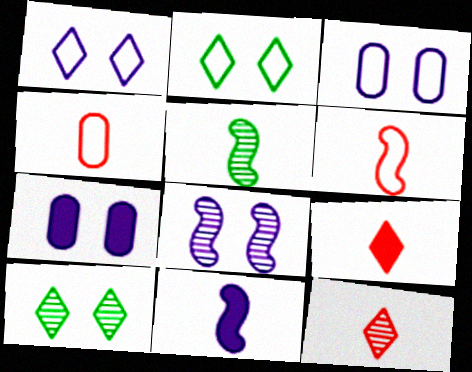[[1, 7, 8], 
[5, 6, 11]]